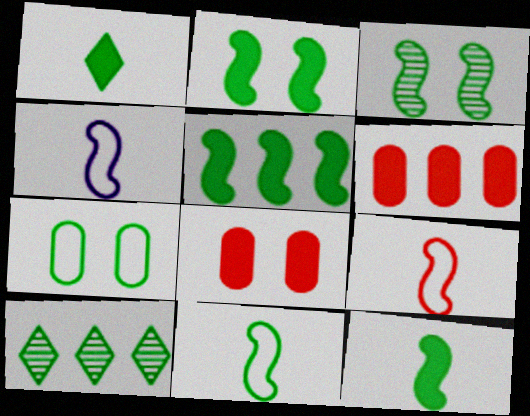[[2, 5, 12], 
[3, 5, 11], 
[4, 8, 10], 
[4, 9, 11], 
[7, 10, 12]]